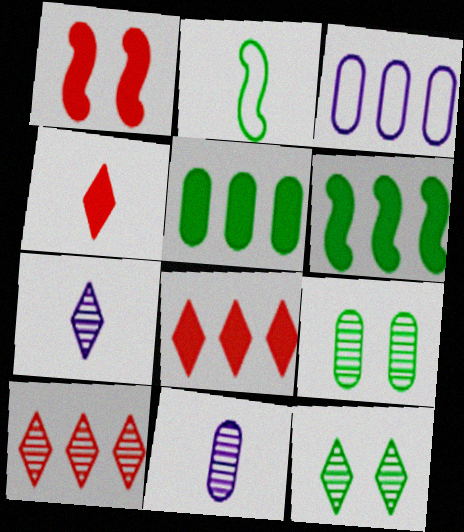[[2, 4, 11], 
[2, 5, 12], 
[3, 6, 10], 
[7, 10, 12]]